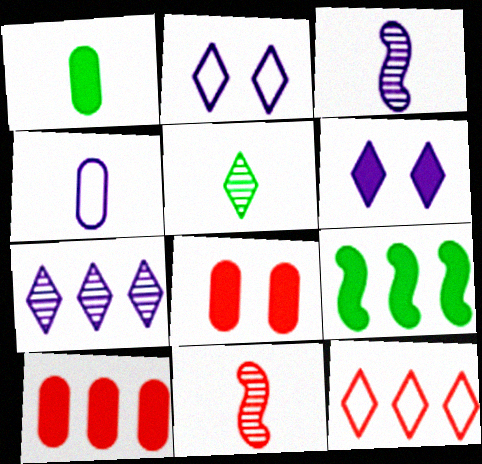[[5, 6, 12], 
[8, 11, 12]]